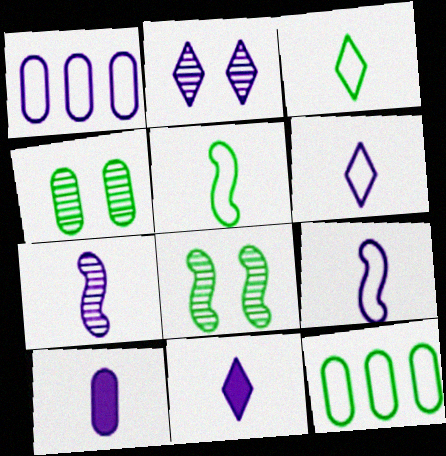[[6, 7, 10]]